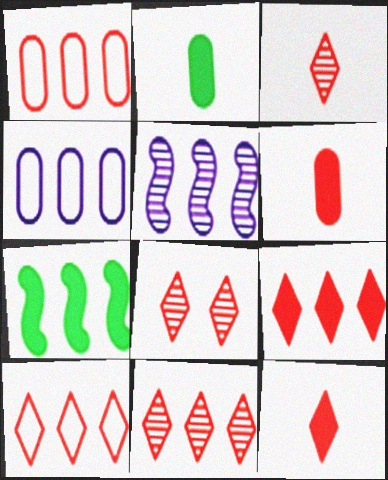[[3, 8, 11], 
[4, 7, 11], 
[8, 10, 12], 
[9, 10, 11]]